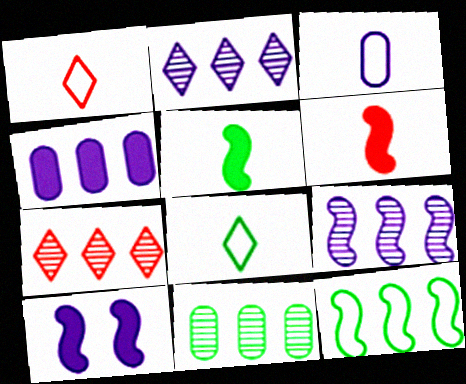[[1, 10, 11], 
[2, 3, 10], 
[4, 7, 12], 
[7, 9, 11]]